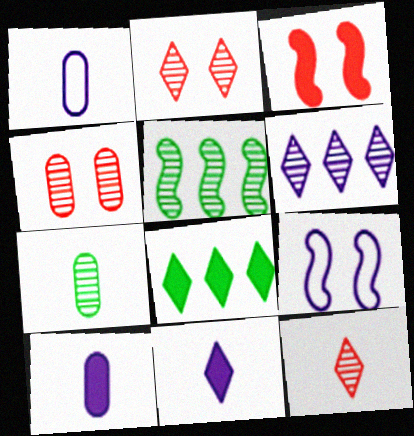[[3, 8, 10], 
[6, 9, 10]]